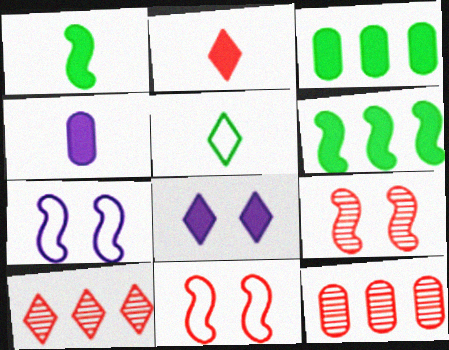[[1, 2, 4], 
[2, 11, 12], 
[5, 8, 10]]